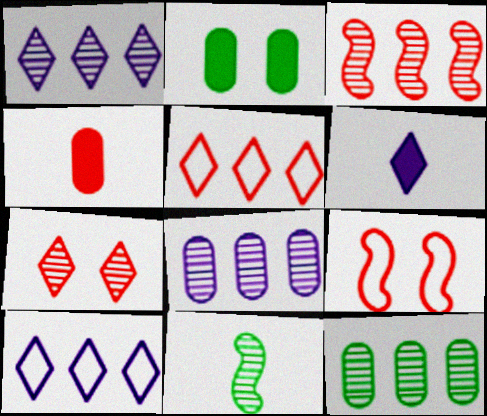[[1, 3, 12], 
[6, 9, 12], 
[7, 8, 11]]